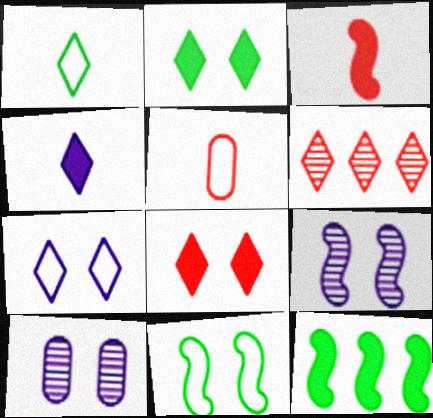[[8, 10, 11]]